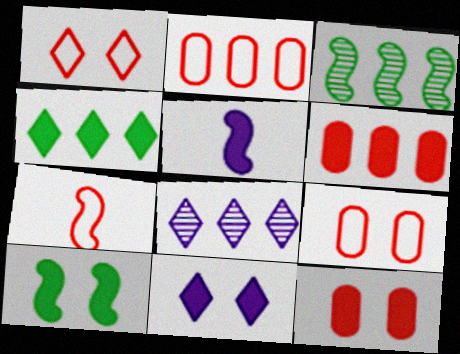[[1, 2, 7], 
[4, 5, 12], 
[10, 11, 12]]